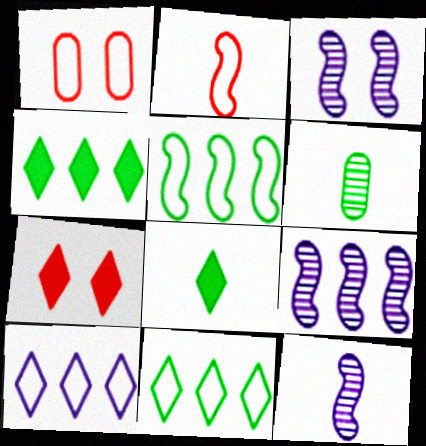[[1, 4, 12], 
[1, 8, 9], 
[3, 9, 12]]